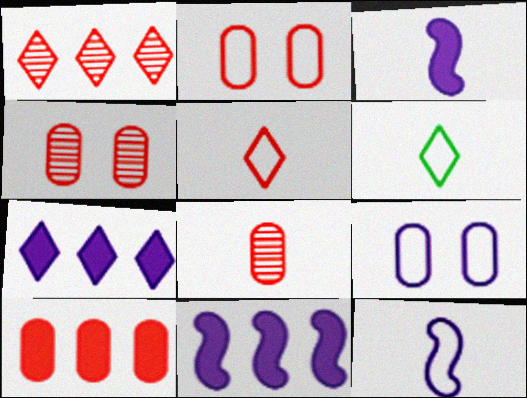[[2, 8, 10], 
[3, 6, 8], 
[4, 6, 11]]